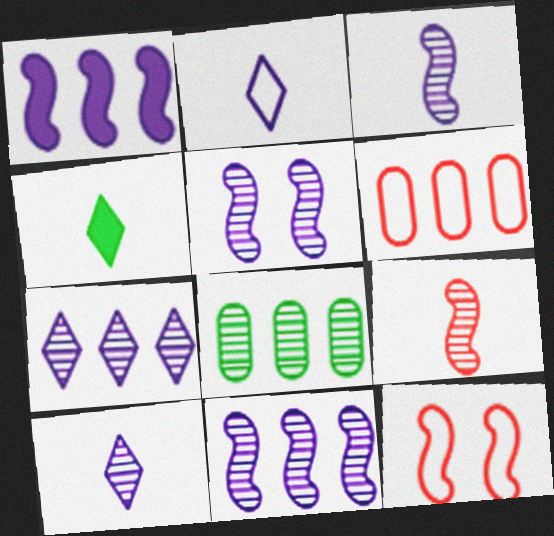[[3, 5, 11], 
[4, 5, 6]]